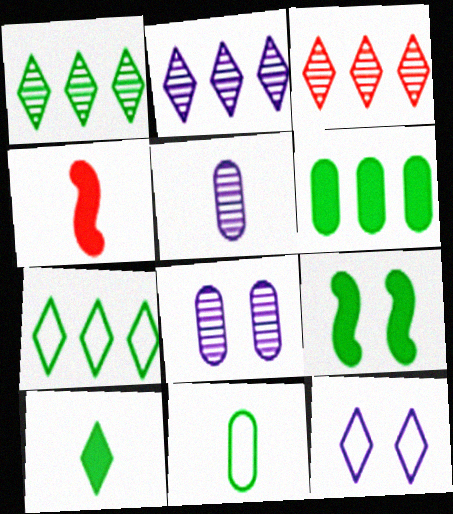[[1, 2, 3], 
[1, 9, 11], 
[3, 10, 12], 
[4, 7, 8], 
[6, 9, 10]]